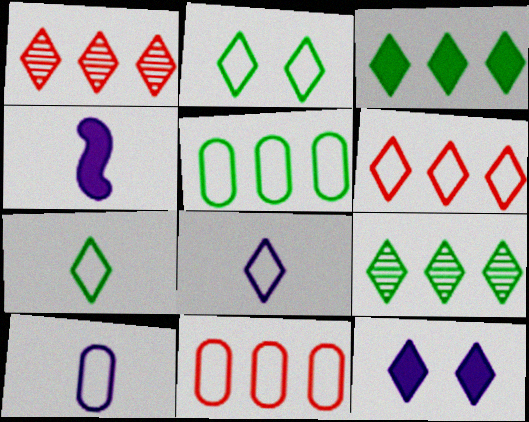[[1, 7, 12], 
[2, 6, 8]]